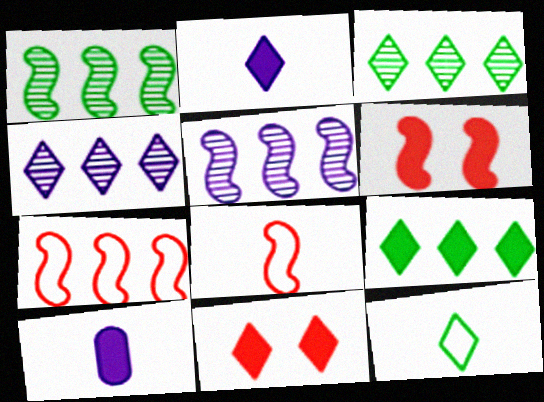[[2, 9, 11], 
[4, 11, 12], 
[6, 9, 10]]